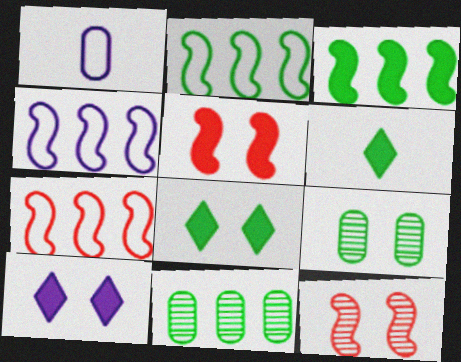[[2, 4, 7], 
[2, 6, 9]]